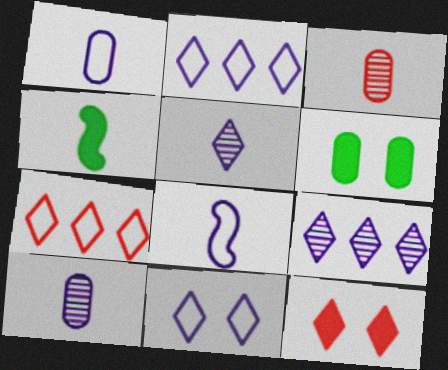[]